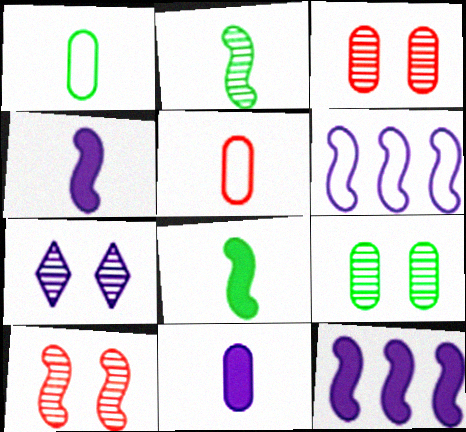[[6, 7, 11], 
[6, 8, 10], 
[7, 9, 10]]